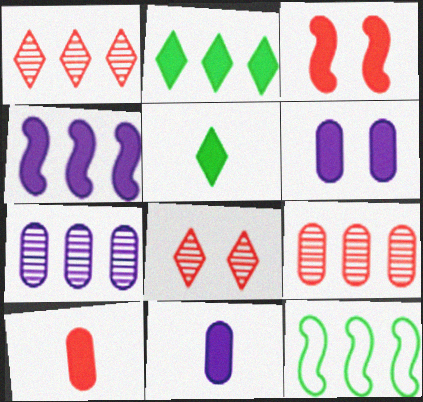[[2, 3, 11], 
[8, 11, 12]]